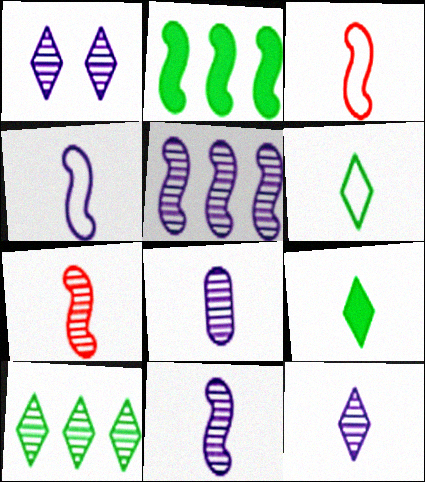[[1, 5, 8], 
[3, 8, 9], 
[8, 11, 12]]